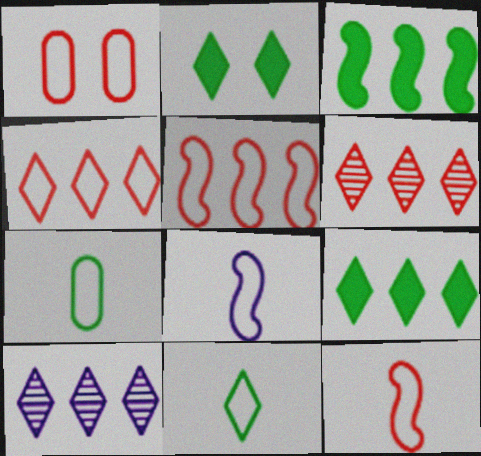[[1, 4, 12], 
[4, 9, 10]]